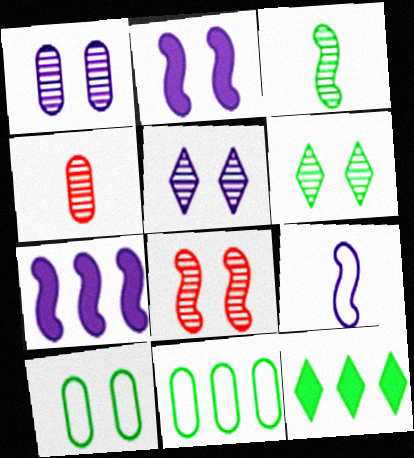[[1, 6, 8], 
[3, 10, 12]]